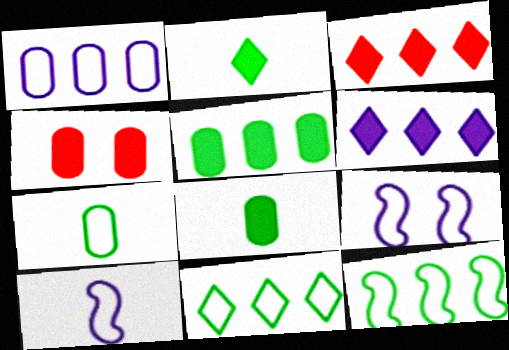[]